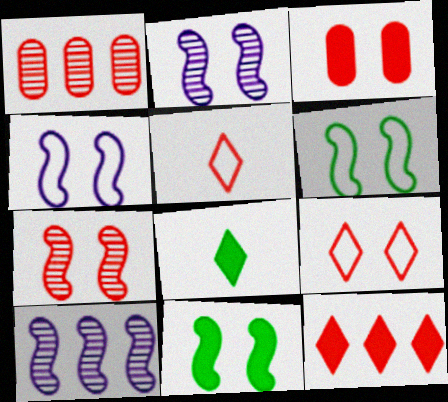[[1, 4, 8], 
[3, 7, 9], 
[4, 7, 11]]